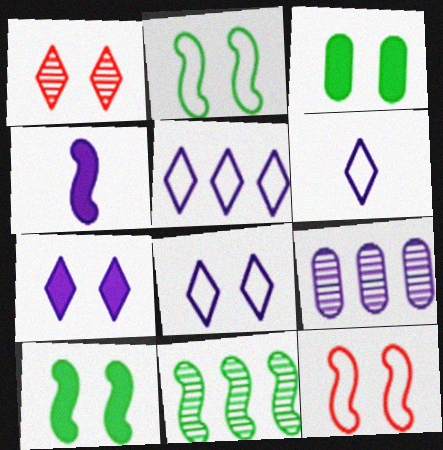[[4, 8, 9], 
[4, 11, 12], 
[5, 6, 8]]